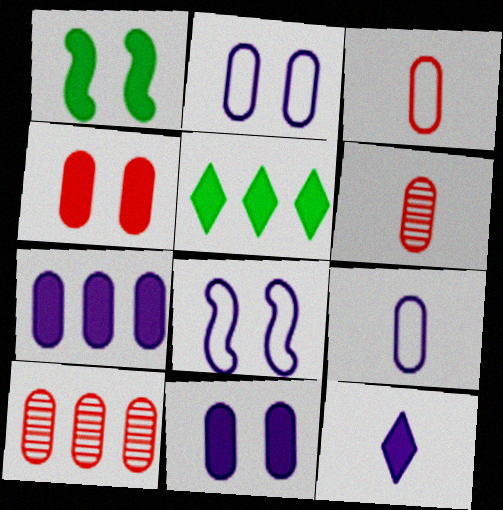[[3, 4, 10], 
[5, 6, 8]]